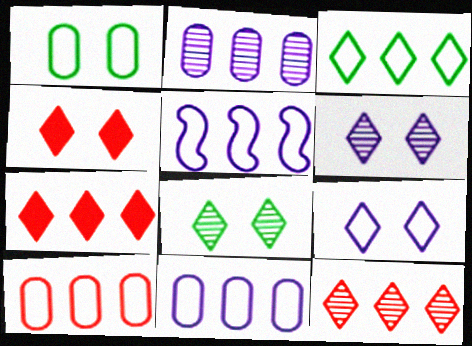[[3, 5, 10], 
[4, 8, 9]]